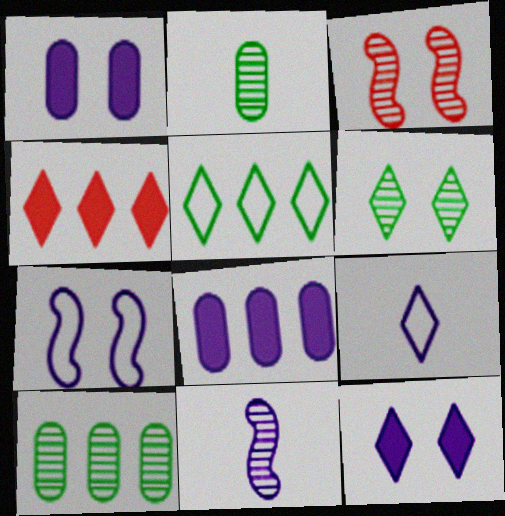[[2, 4, 7], 
[4, 6, 9]]